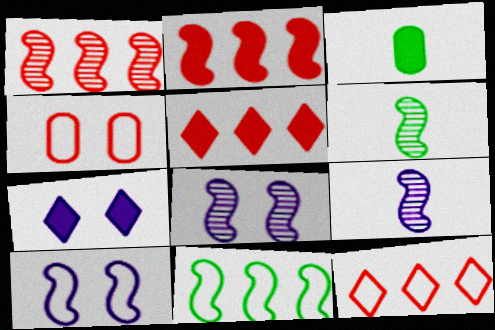[[1, 6, 8], 
[2, 3, 7], 
[2, 6, 10], 
[3, 8, 12]]